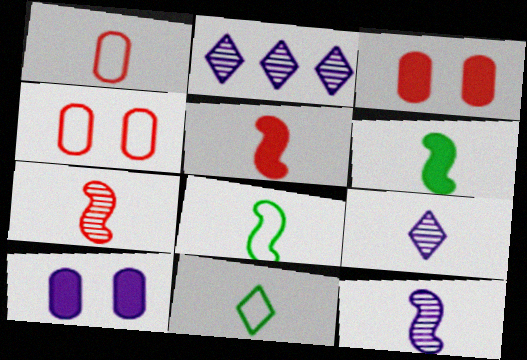[[1, 6, 9], 
[2, 3, 8], 
[2, 4, 6], 
[5, 8, 12]]